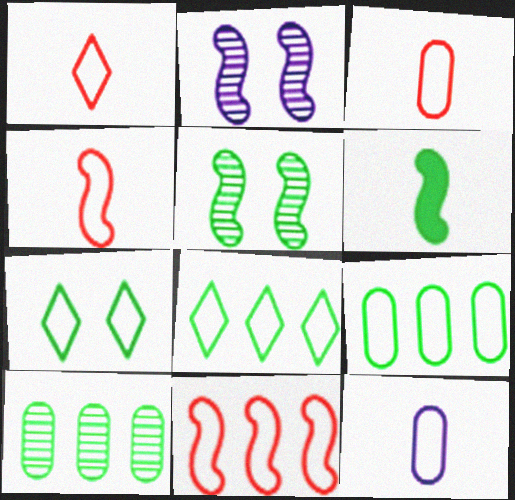[[1, 3, 4], 
[2, 6, 11], 
[6, 7, 10], 
[7, 11, 12]]